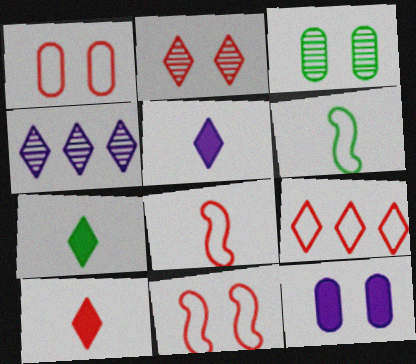[[1, 3, 12], 
[1, 8, 9], 
[2, 9, 10], 
[5, 7, 10]]